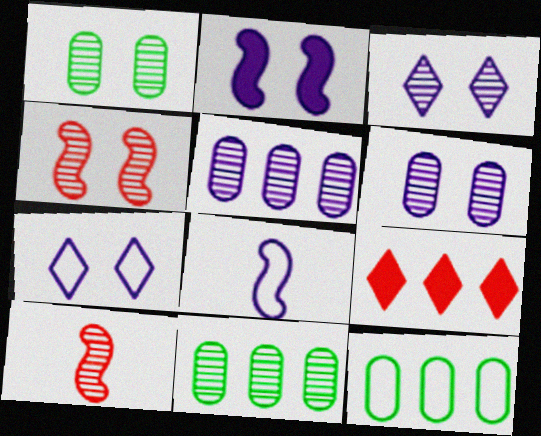[[1, 3, 4], 
[1, 8, 9], 
[2, 6, 7], 
[3, 10, 11]]